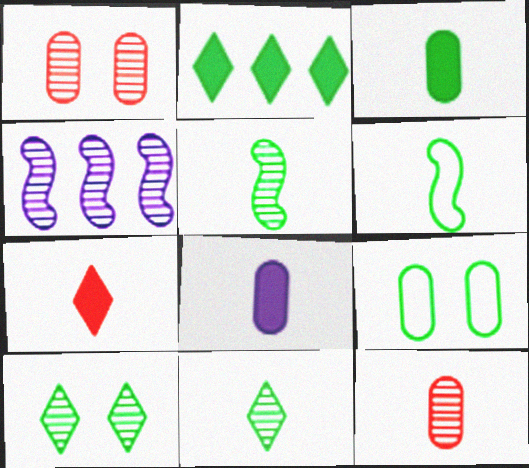[[1, 4, 11], 
[2, 5, 9], 
[3, 6, 11], 
[4, 7, 9], 
[4, 10, 12]]